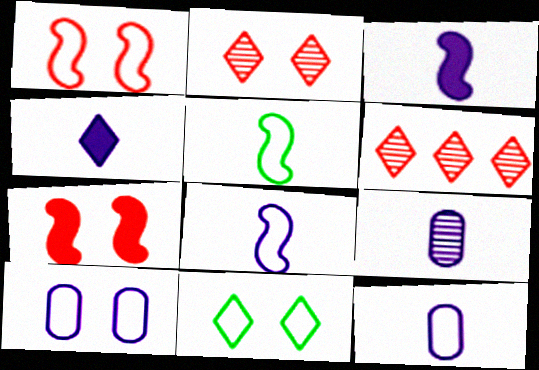[[1, 10, 11], 
[4, 6, 11], 
[4, 8, 9]]